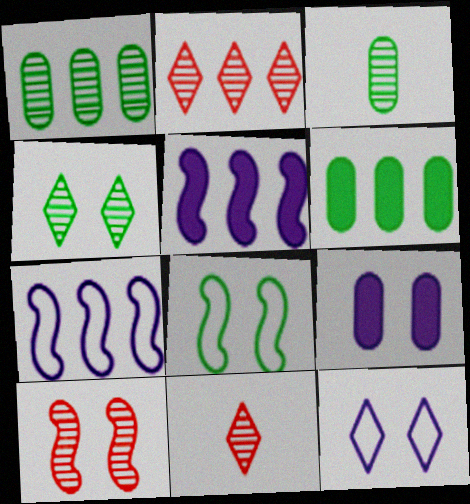[[2, 6, 7]]